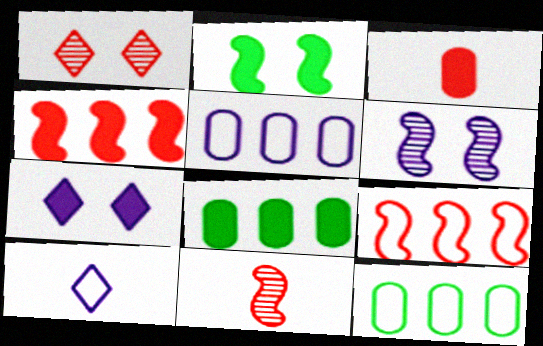[[1, 3, 9], 
[7, 11, 12]]